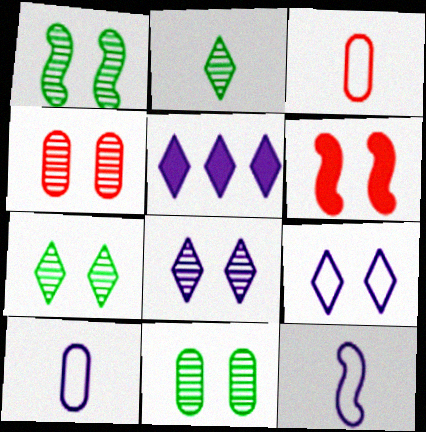[[1, 3, 5], 
[1, 4, 8], 
[1, 7, 11], 
[6, 9, 11]]